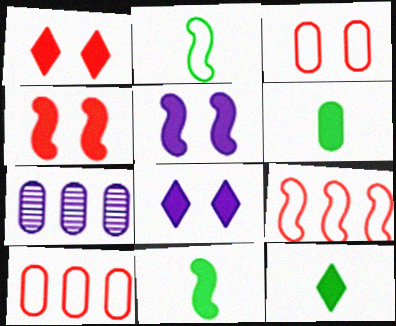[[1, 2, 7], 
[3, 6, 7], 
[6, 11, 12]]